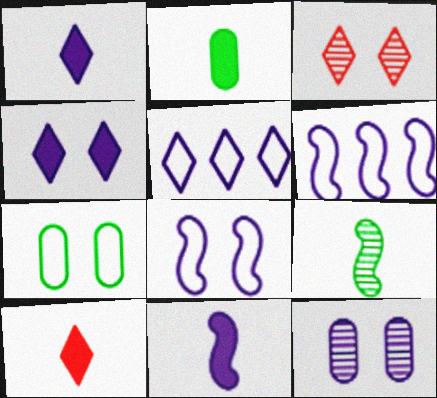[[1, 6, 12], 
[2, 3, 6], 
[2, 10, 11], 
[4, 8, 12], 
[5, 11, 12]]